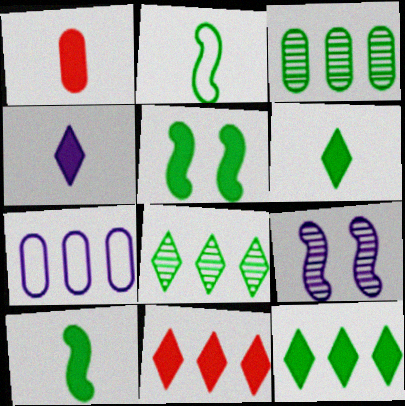[[1, 4, 10], 
[4, 7, 9]]